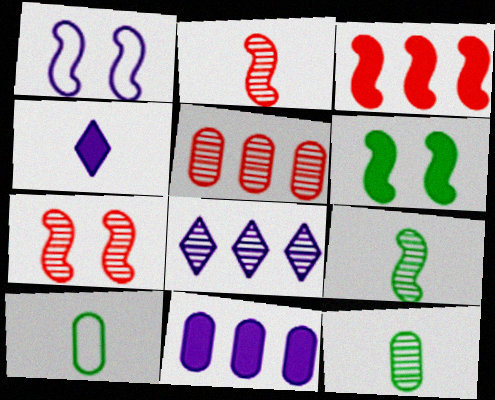[[1, 3, 9], 
[1, 6, 7], 
[2, 4, 10], 
[7, 8, 12]]